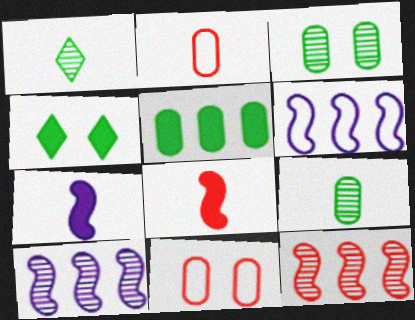[[1, 2, 7], 
[2, 4, 10]]